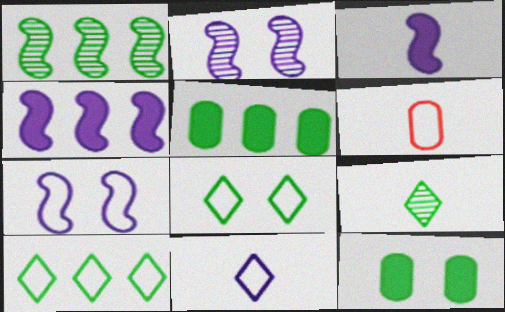[[1, 5, 10], 
[3, 6, 9], 
[6, 7, 10]]